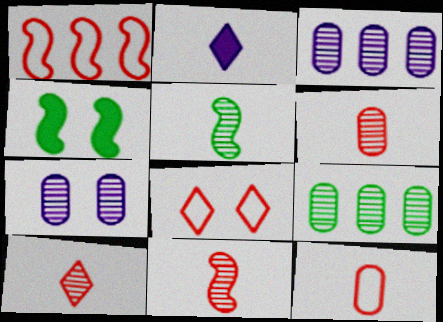[[1, 8, 12], 
[2, 5, 12], 
[4, 7, 8], 
[6, 7, 9], 
[6, 10, 11]]